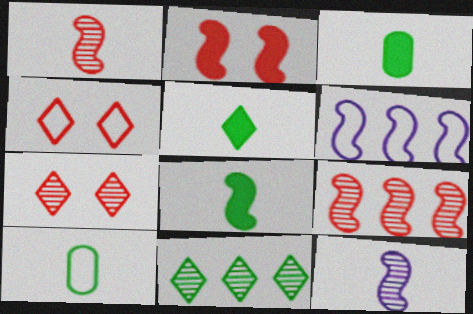[[3, 5, 8], 
[3, 6, 7], 
[4, 6, 10]]